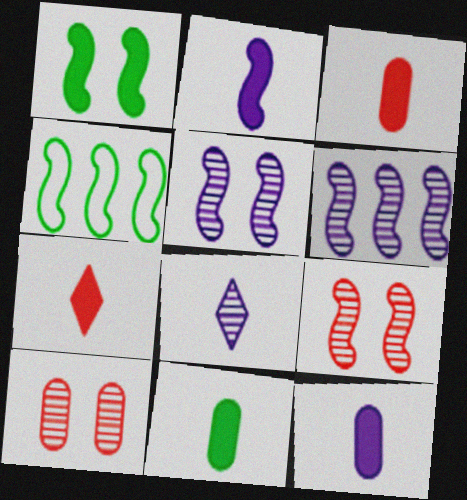[[2, 4, 9], 
[2, 7, 11], 
[3, 11, 12]]